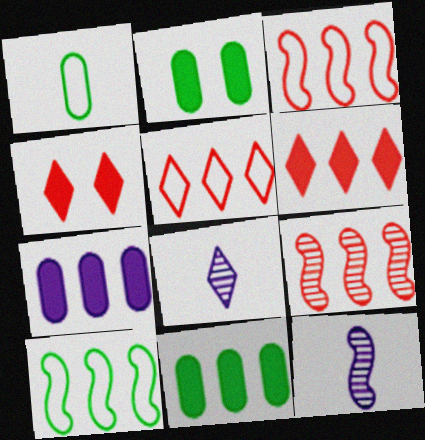[[2, 3, 8], 
[2, 5, 12]]